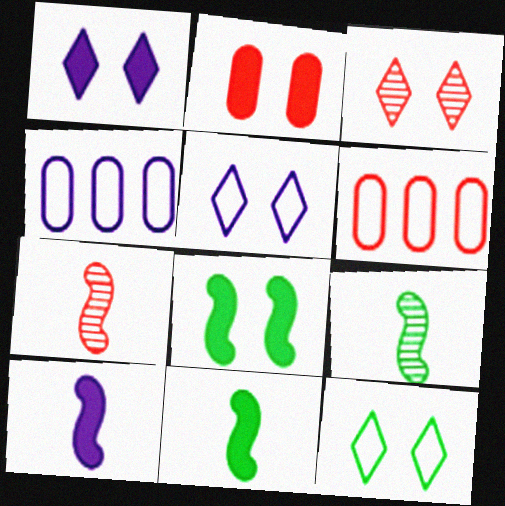[[1, 2, 8], 
[1, 3, 12], 
[1, 6, 9], 
[3, 4, 11]]